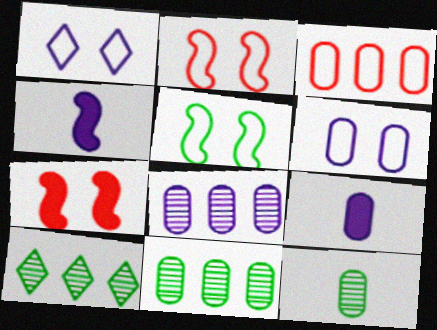[[1, 4, 8], 
[2, 9, 10], 
[6, 8, 9]]